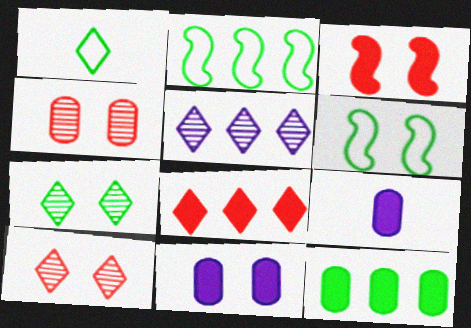[[2, 9, 10], 
[6, 10, 11]]